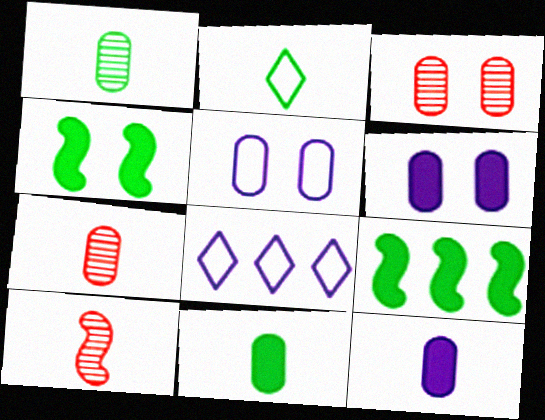[[2, 10, 12], 
[4, 7, 8]]